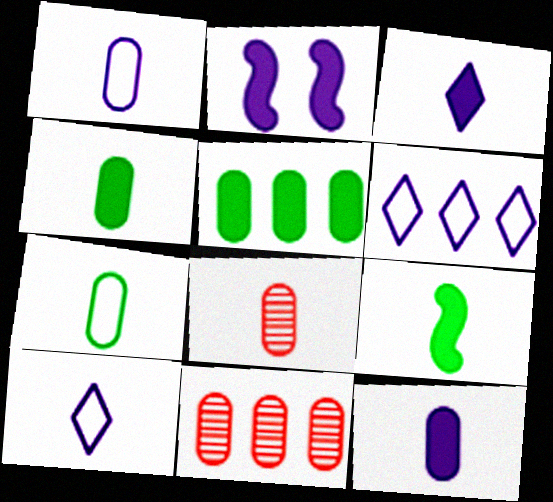[[1, 4, 8], 
[7, 8, 12], 
[8, 9, 10]]